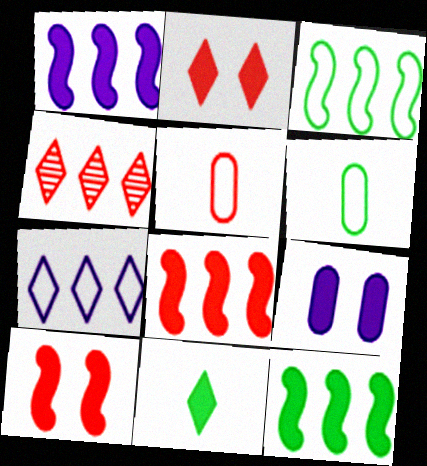[[1, 8, 12], 
[4, 5, 10], 
[8, 9, 11]]